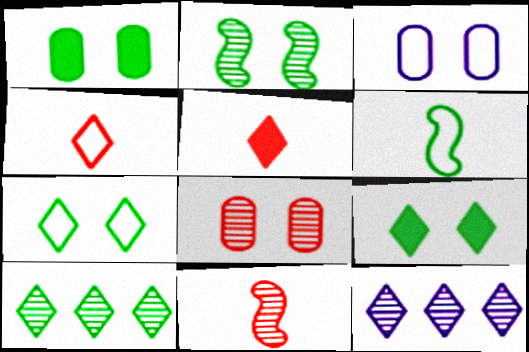[[1, 2, 7], 
[1, 3, 8], 
[1, 6, 10], 
[4, 9, 12], 
[5, 7, 12]]